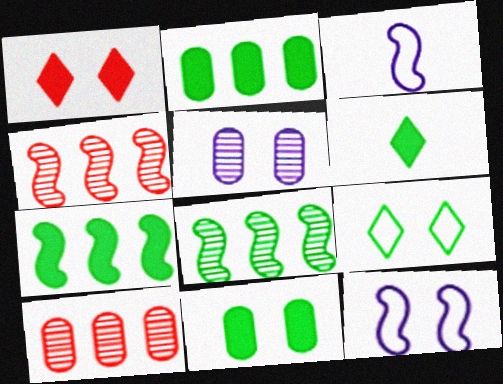[[6, 7, 11], 
[6, 10, 12]]